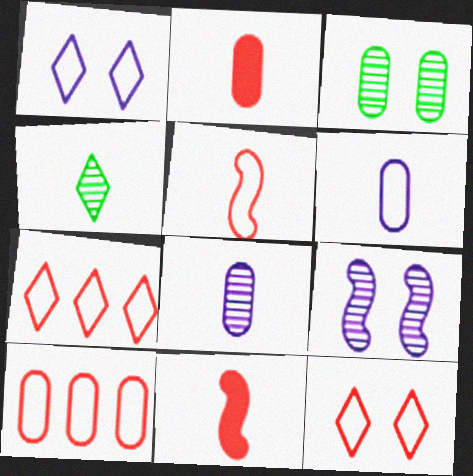[[4, 6, 11], 
[5, 10, 12]]